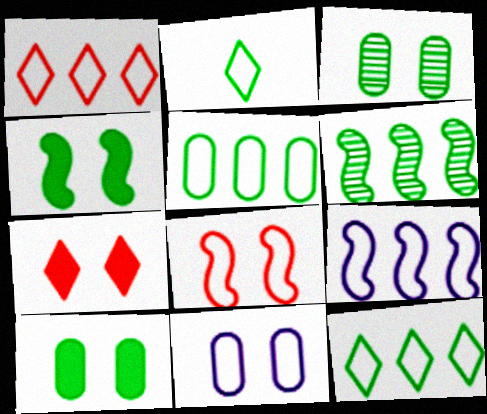[[1, 5, 9], 
[2, 6, 10]]